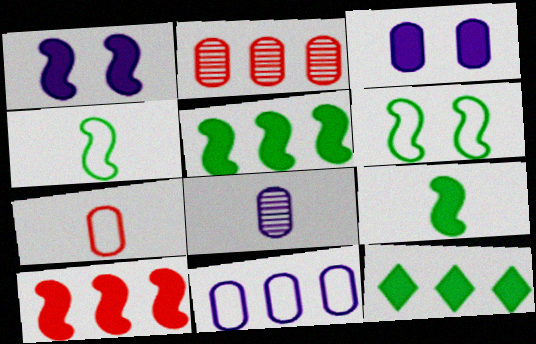[[1, 9, 10], 
[3, 8, 11]]